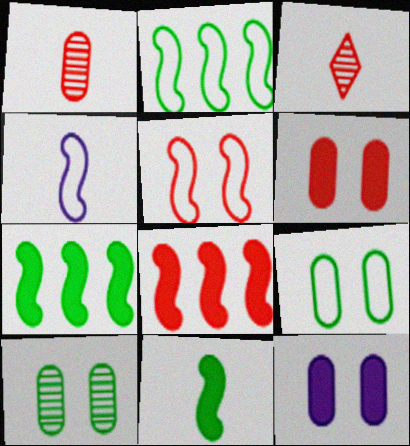[[2, 3, 12], 
[2, 4, 5]]